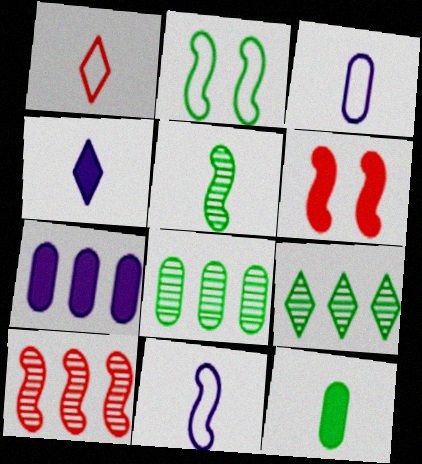[[2, 9, 12], 
[3, 6, 9]]